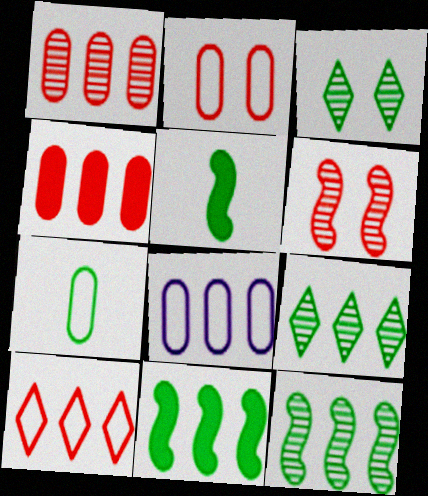[[2, 7, 8], 
[3, 7, 11]]